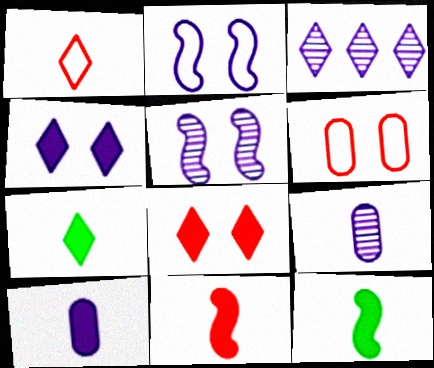[[1, 9, 12], 
[2, 3, 10], 
[3, 5, 9], 
[3, 6, 12], 
[7, 10, 11]]